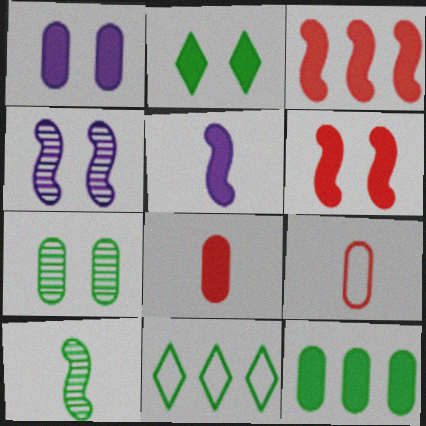[[1, 2, 6], 
[1, 8, 12], 
[4, 8, 11]]